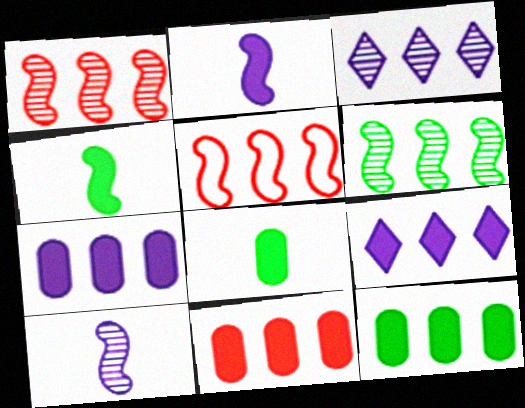[[3, 5, 12], 
[7, 11, 12]]